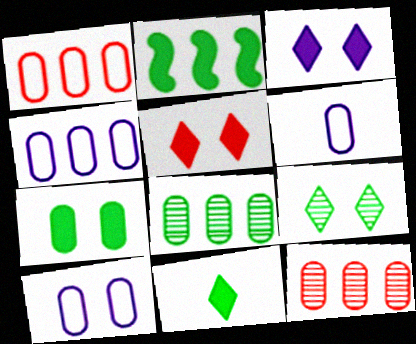[[2, 7, 11], 
[4, 6, 10], 
[6, 7, 12]]